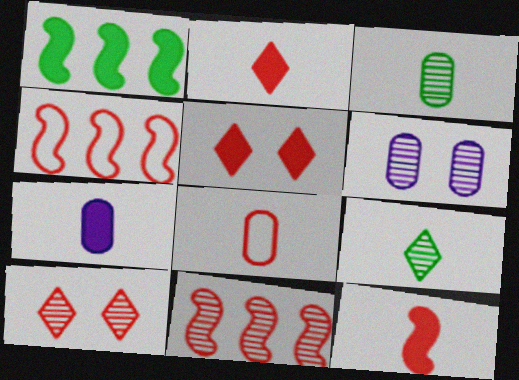[[1, 5, 7], 
[3, 7, 8], 
[5, 8, 11], 
[6, 9, 11]]